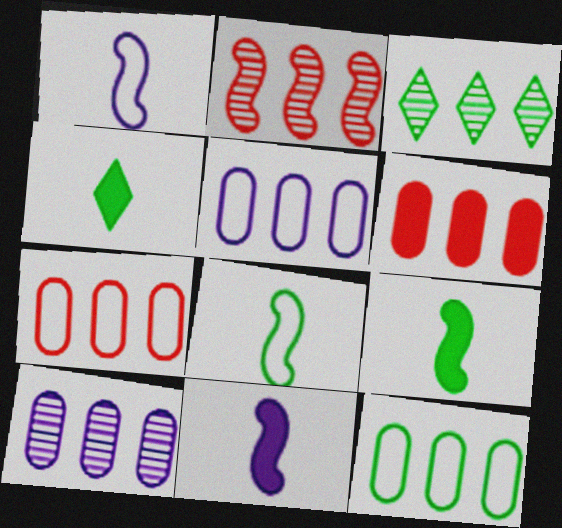[[2, 3, 10], 
[5, 7, 12], 
[6, 10, 12]]